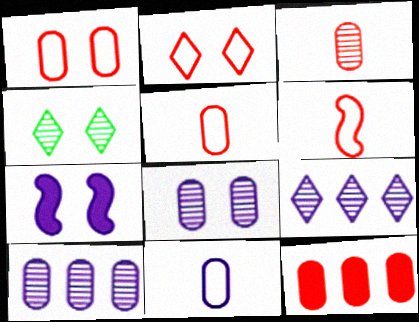[[1, 3, 12], 
[1, 4, 7], 
[7, 9, 11]]